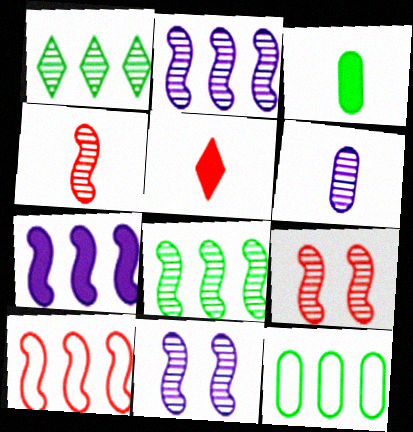[[1, 6, 9], 
[4, 8, 11], 
[5, 11, 12], 
[7, 8, 10]]